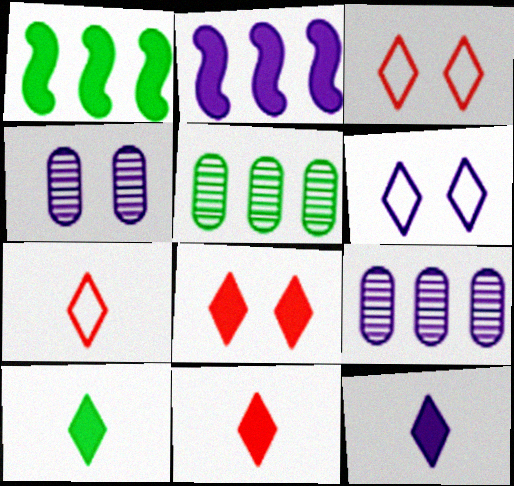[[1, 4, 7], 
[10, 11, 12]]